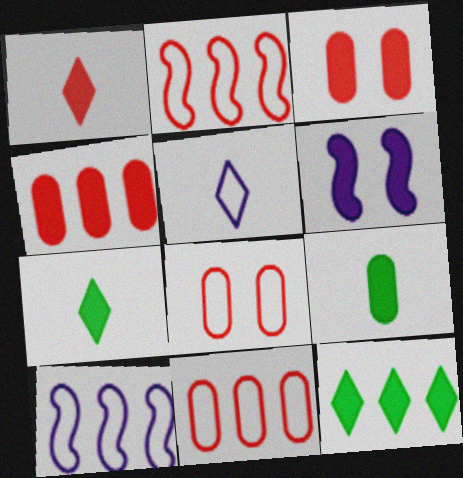[[4, 6, 7]]